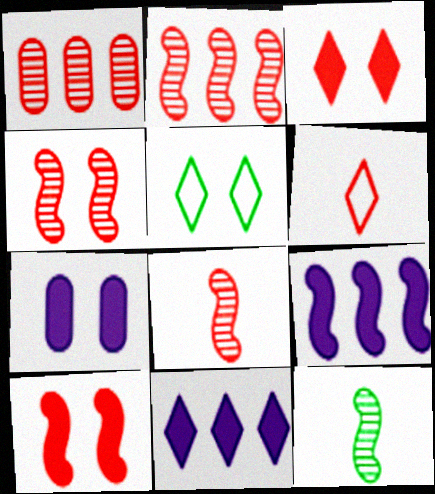[[1, 6, 10], 
[2, 4, 8], 
[4, 5, 7]]